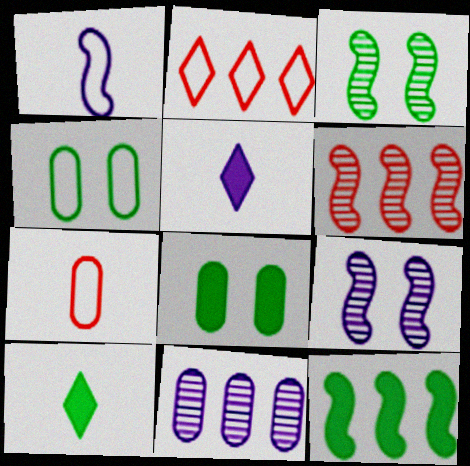[[1, 2, 4], 
[2, 11, 12], 
[4, 5, 6], 
[7, 8, 11], 
[8, 10, 12]]